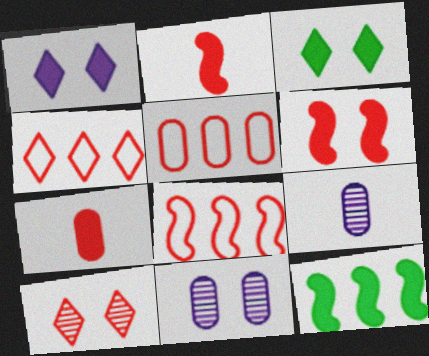[[1, 7, 12], 
[2, 5, 10], 
[3, 8, 9], 
[4, 5, 8], 
[7, 8, 10]]